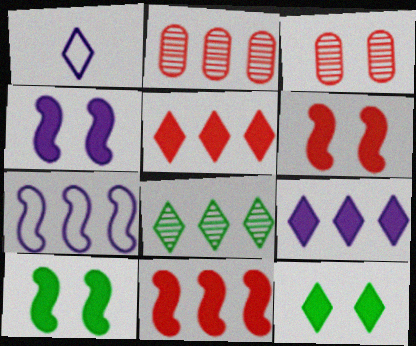[[1, 2, 10], 
[4, 6, 10]]